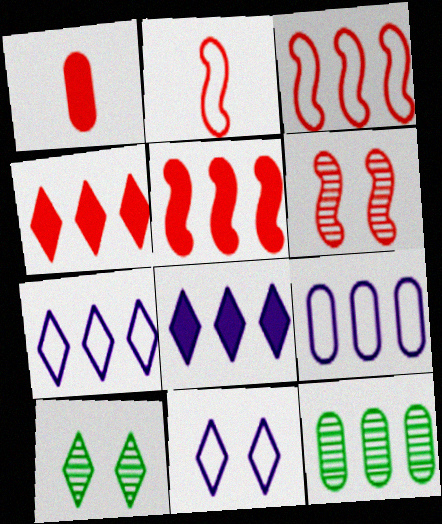[[2, 5, 6], 
[3, 8, 12], 
[5, 7, 12]]